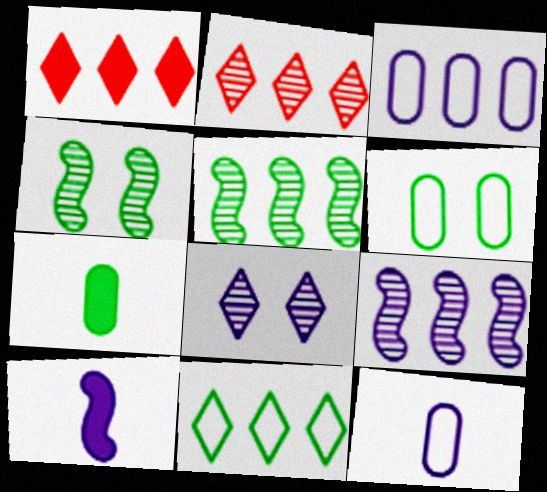[[1, 3, 5], 
[1, 4, 12], 
[2, 6, 10], 
[3, 8, 10], 
[4, 7, 11]]